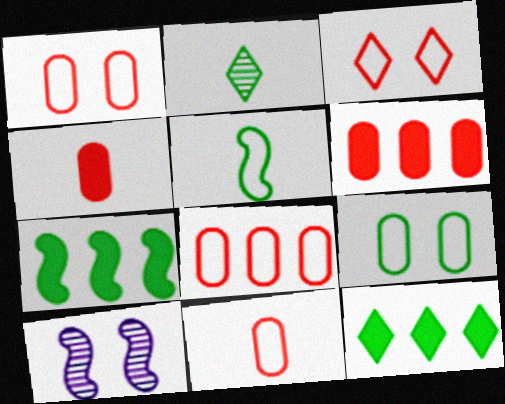[[1, 8, 11], 
[2, 7, 9], 
[10, 11, 12]]